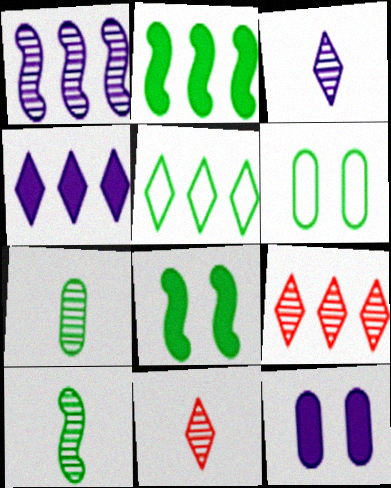[[4, 5, 9], 
[5, 7, 8]]